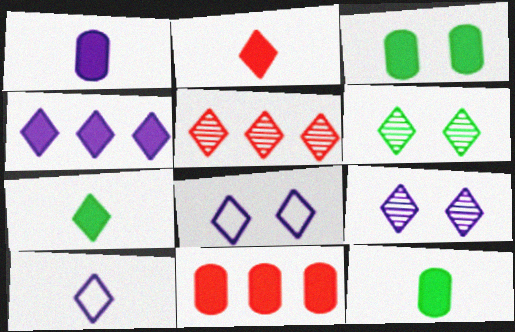[[1, 3, 11], 
[4, 9, 10], 
[5, 7, 8]]